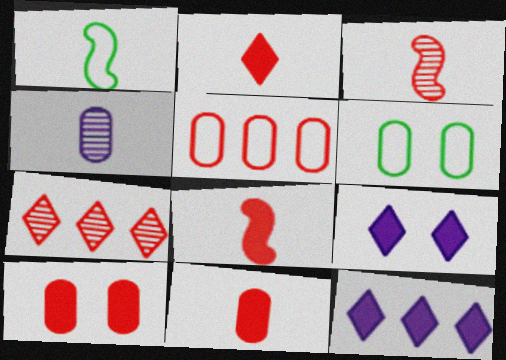[[1, 2, 4], 
[2, 8, 11], 
[3, 6, 12]]